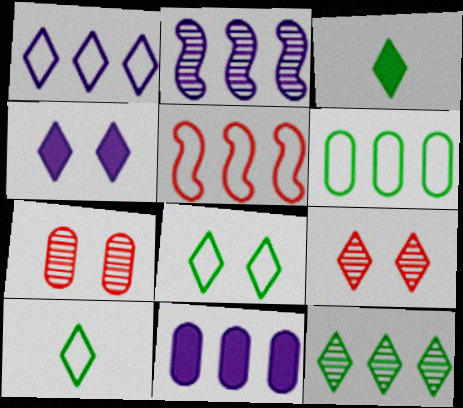[[1, 2, 11], 
[1, 3, 9], 
[1, 5, 6], 
[3, 8, 12], 
[4, 8, 9], 
[5, 11, 12]]